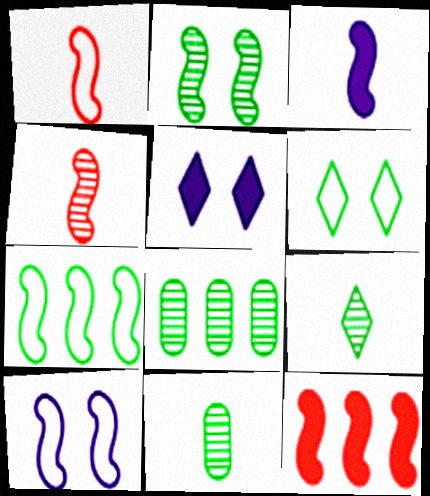[[1, 5, 8], 
[1, 7, 10], 
[2, 8, 9]]